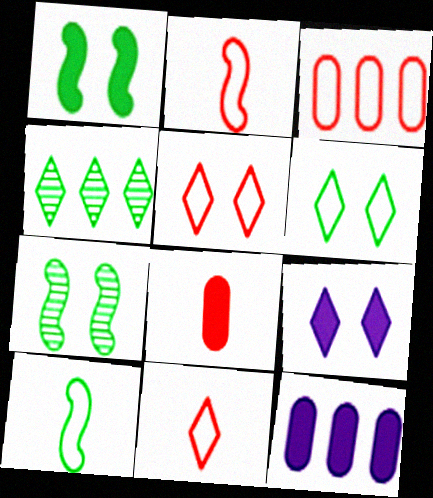[[2, 3, 5], 
[4, 9, 11], 
[7, 11, 12]]